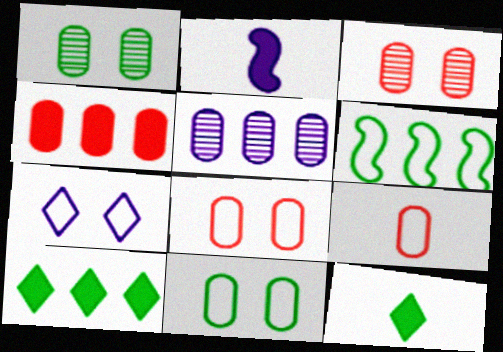[[1, 6, 12], 
[2, 5, 7], 
[3, 4, 9], 
[6, 7, 9]]